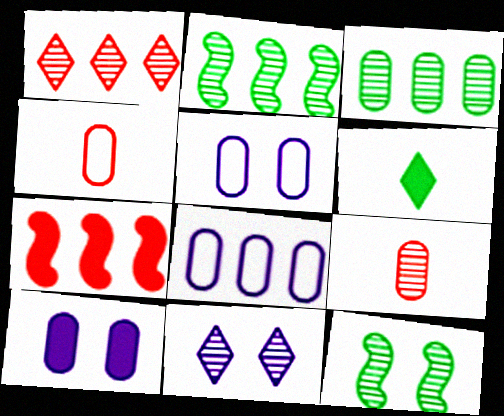[[2, 9, 11], 
[3, 4, 10], 
[6, 7, 10]]